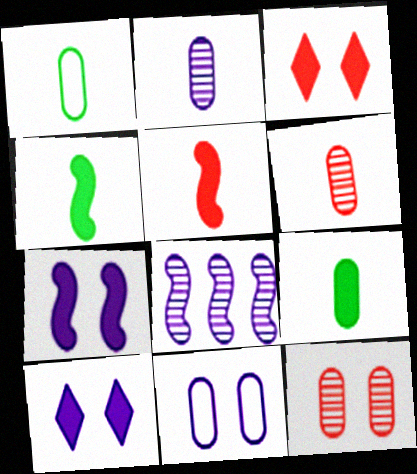[[1, 3, 8]]